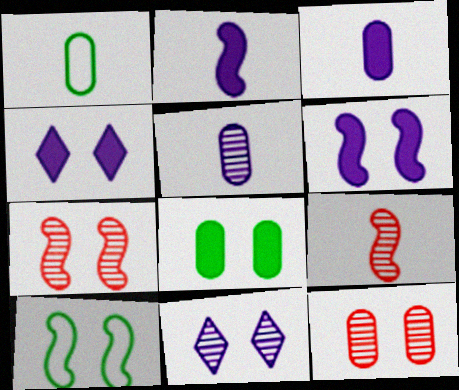[[4, 10, 12], 
[6, 7, 10]]